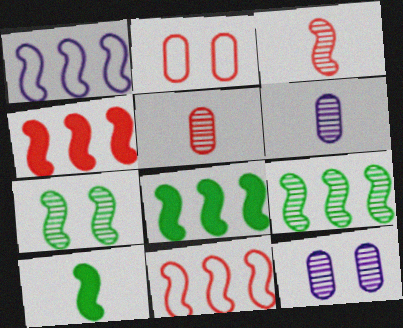[[1, 4, 9]]